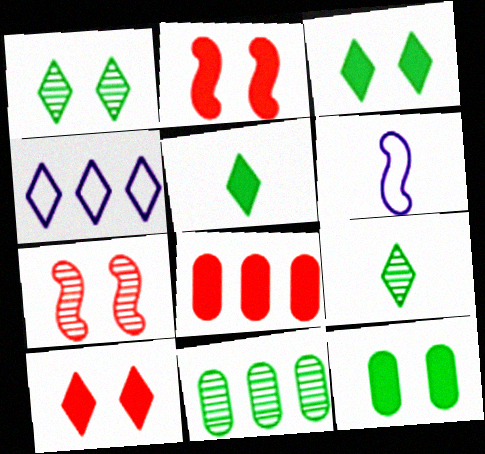[[1, 6, 8], 
[4, 9, 10], 
[6, 10, 11]]